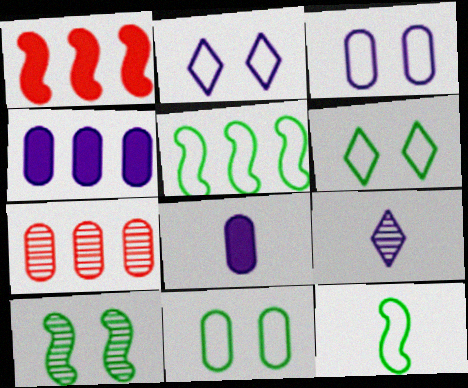[[1, 9, 11], 
[7, 8, 11], 
[7, 9, 10]]